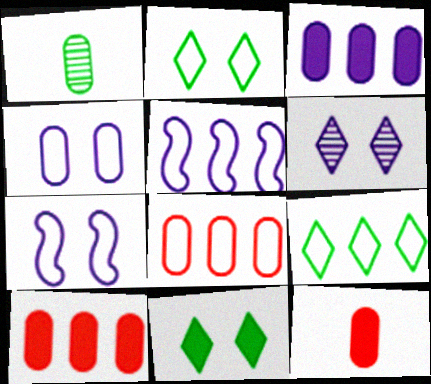[[1, 4, 10], 
[5, 8, 9]]